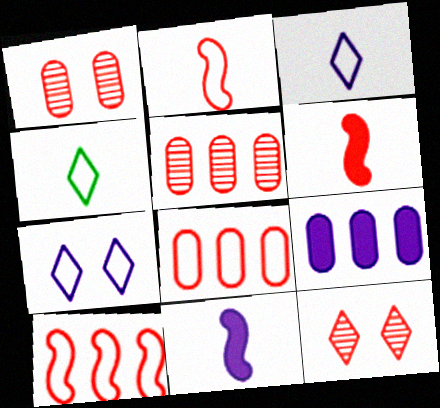[[6, 8, 12]]